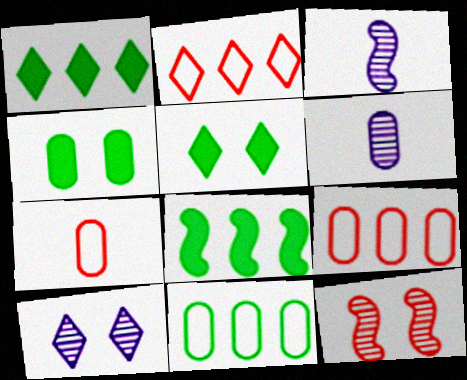[[2, 3, 4], 
[3, 5, 9], 
[4, 6, 9], 
[7, 8, 10]]